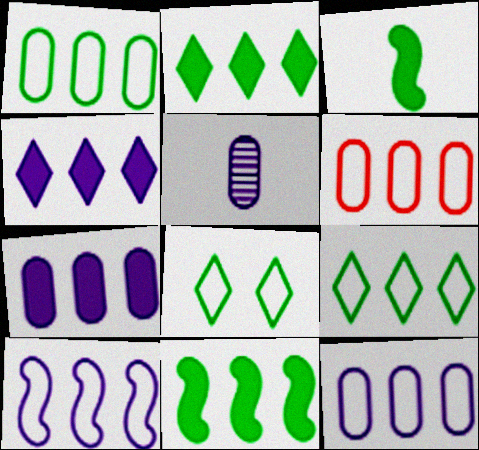[[1, 6, 12], 
[6, 9, 10]]